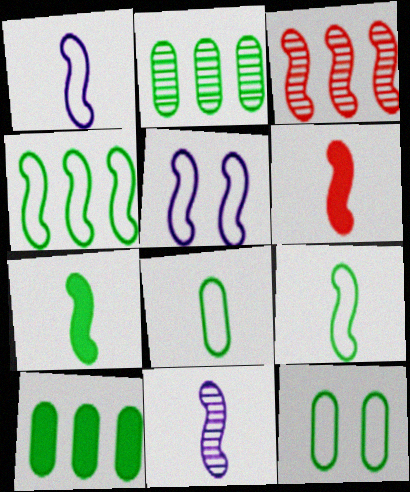[[3, 5, 7], 
[6, 9, 11]]